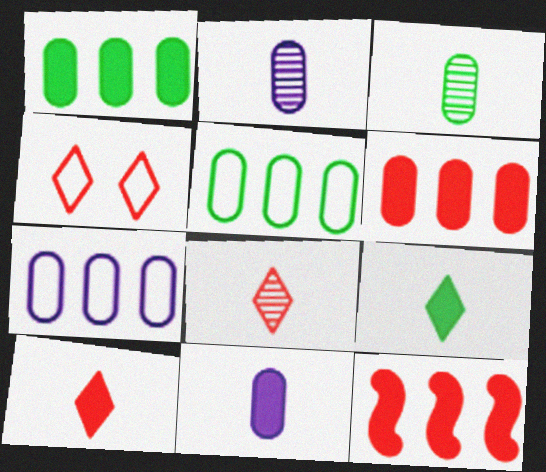[]